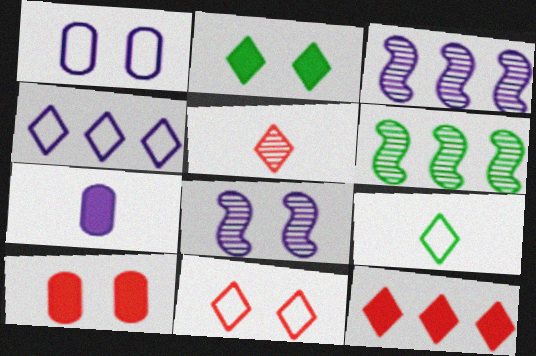[[2, 4, 5], 
[3, 9, 10], 
[4, 7, 8], 
[4, 9, 11], 
[5, 11, 12], 
[6, 7, 11]]